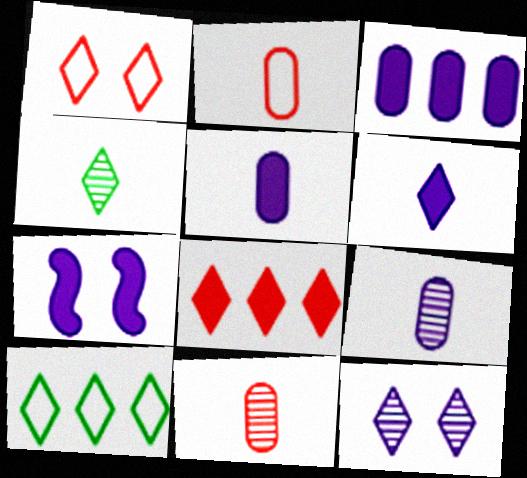[[3, 6, 7], 
[7, 10, 11]]